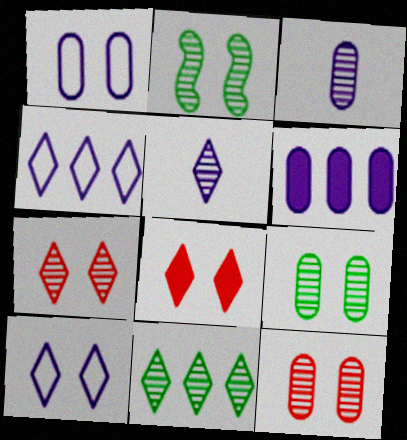[[1, 2, 8], 
[1, 3, 6], 
[5, 7, 11]]